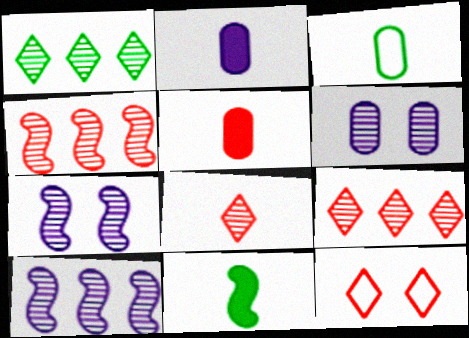[[4, 5, 12]]